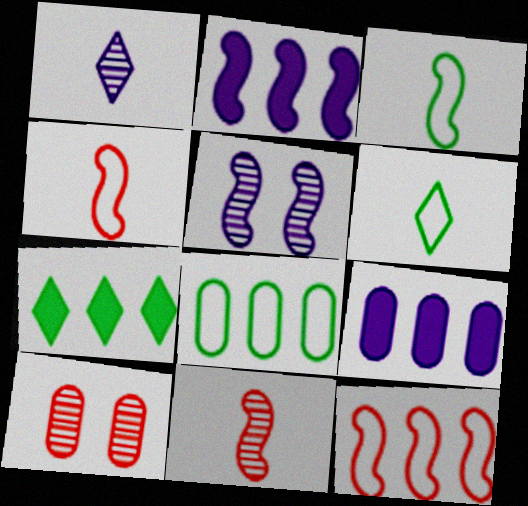[[2, 6, 10]]